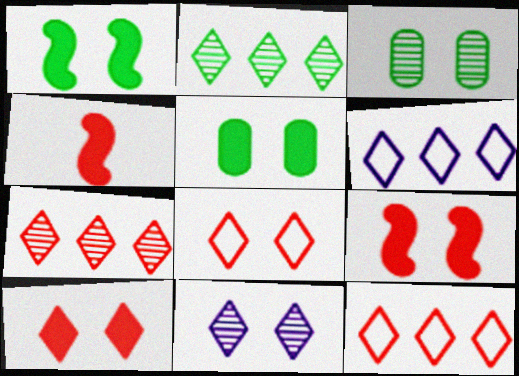[[3, 4, 6]]